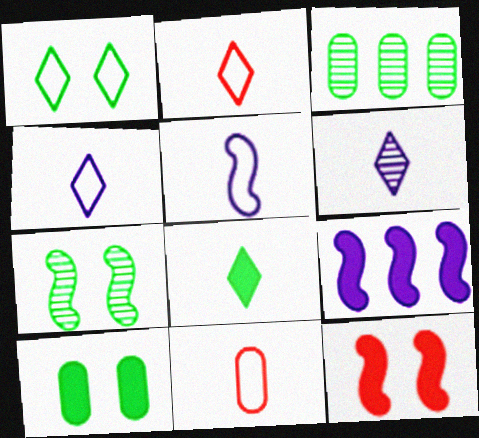[[1, 7, 10], 
[2, 6, 8], 
[3, 4, 12]]